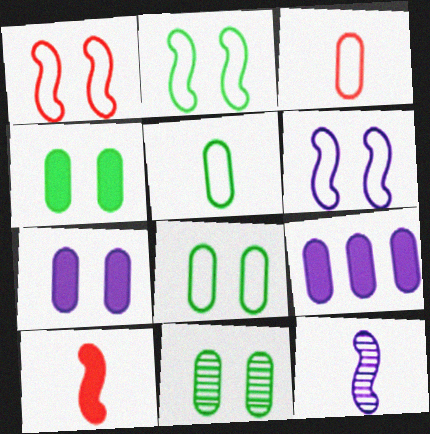[[1, 2, 6], 
[3, 9, 11], 
[4, 8, 11]]